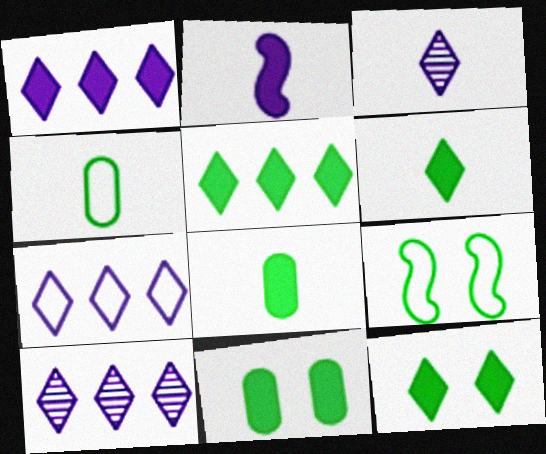[[1, 7, 10], 
[5, 6, 12]]